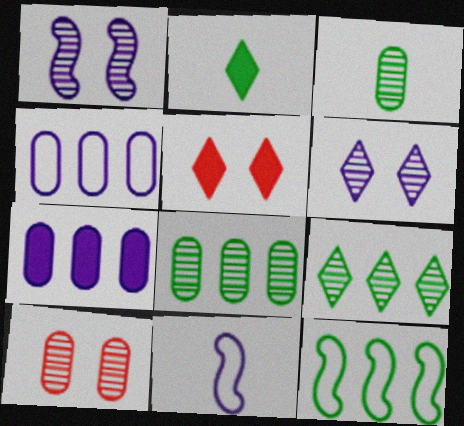[[5, 8, 11], 
[6, 7, 11]]